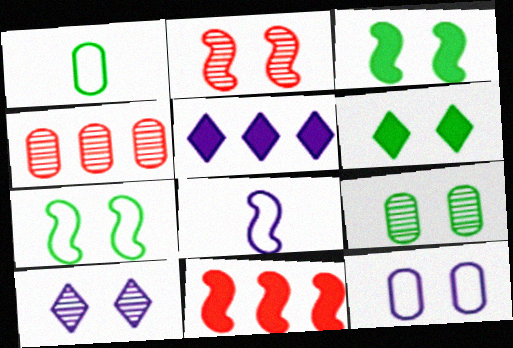[[1, 2, 5], 
[1, 10, 11], 
[2, 6, 12], 
[2, 9, 10], 
[4, 6, 8], 
[6, 7, 9]]